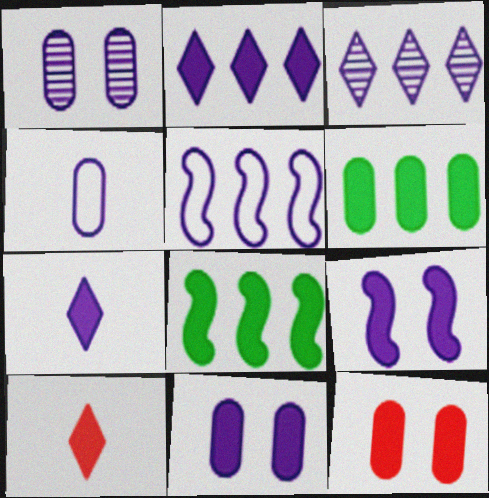[[1, 5, 7], 
[3, 4, 9], 
[6, 9, 10], 
[7, 8, 12], 
[8, 10, 11]]